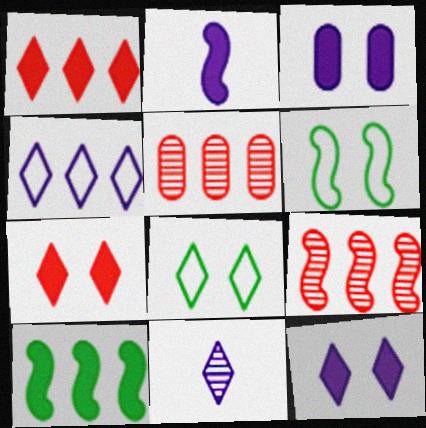[[1, 8, 11], 
[2, 5, 8], 
[2, 6, 9], 
[4, 5, 10], 
[4, 11, 12]]